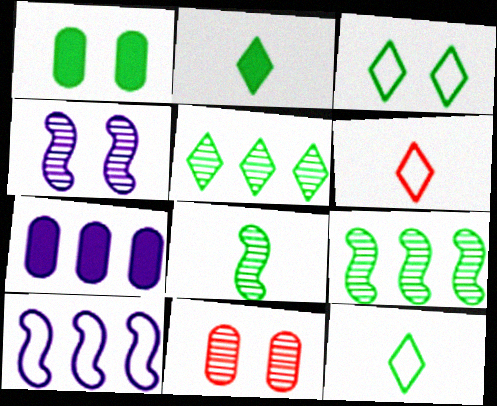[[1, 9, 12], 
[2, 3, 5], 
[2, 10, 11]]